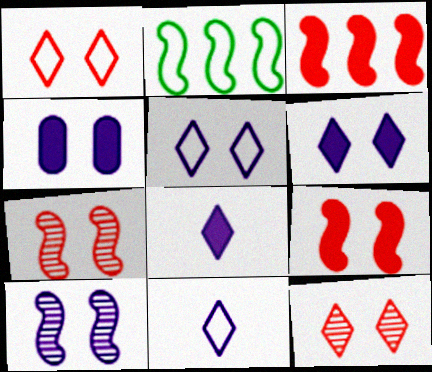[[4, 5, 10]]